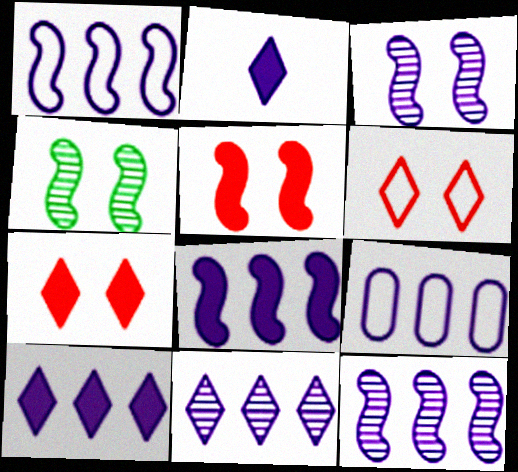[[1, 8, 12], 
[2, 3, 9], 
[8, 9, 11], 
[9, 10, 12]]